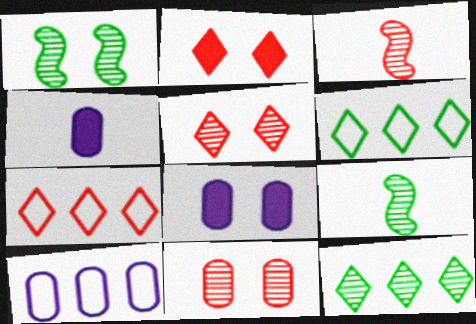[[1, 4, 7], 
[2, 9, 10], 
[3, 6, 8], 
[7, 8, 9]]